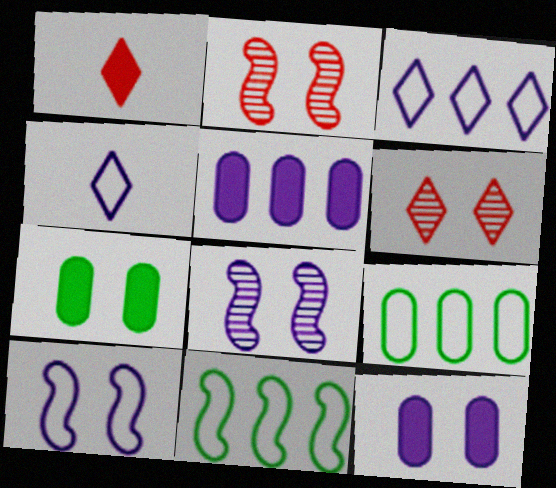[[1, 8, 9], 
[4, 5, 8], 
[6, 7, 10]]